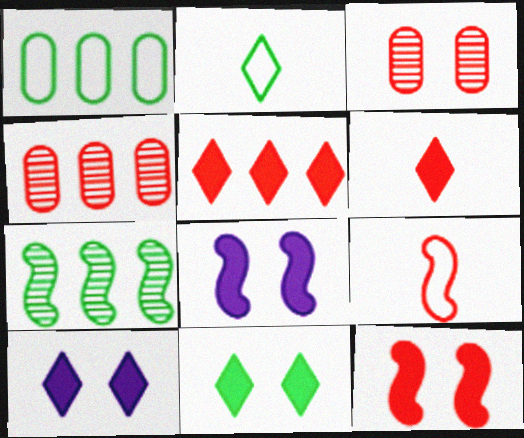[[2, 4, 8], 
[3, 5, 9], 
[7, 8, 9]]